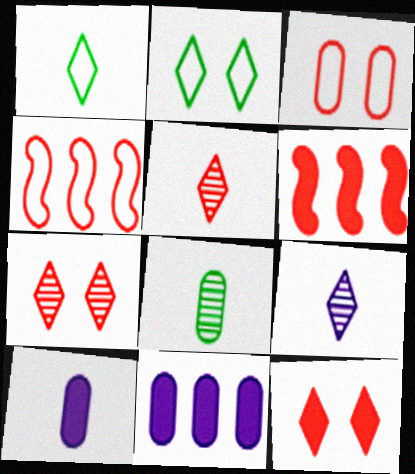[[3, 5, 6], 
[3, 8, 11]]